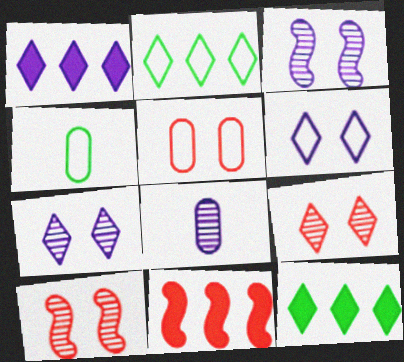[[1, 4, 10], 
[4, 7, 11]]